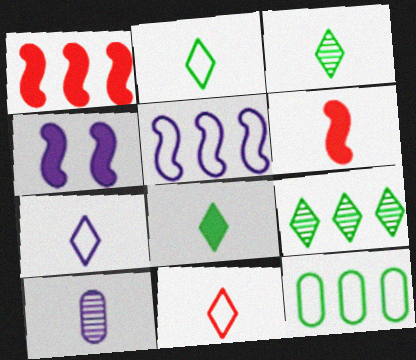[[2, 3, 8], 
[2, 6, 10], 
[2, 7, 11]]